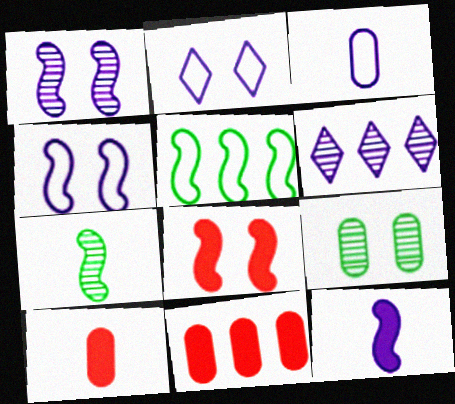[[2, 7, 11], 
[2, 8, 9], 
[3, 9, 11], 
[5, 6, 11]]